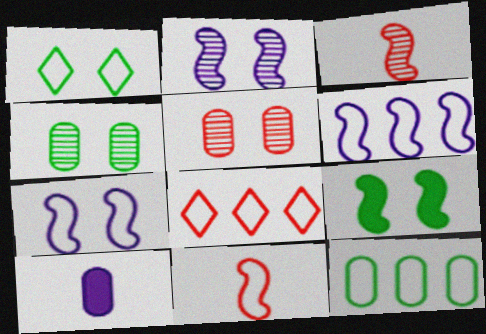[[1, 4, 9], 
[3, 6, 9], 
[5, 10, 12], 
[6, 8, 12]]